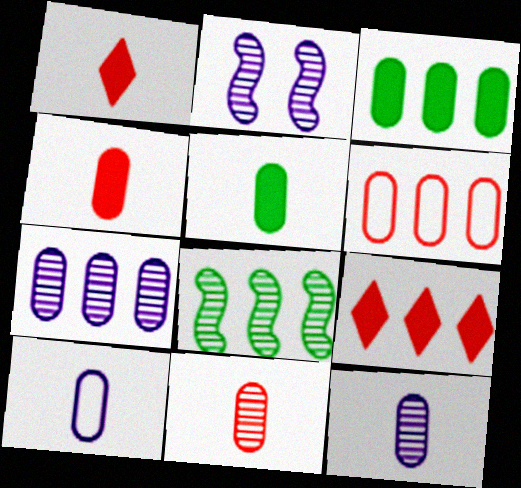[[3, 6, 7], 
[5, 10, 11]]